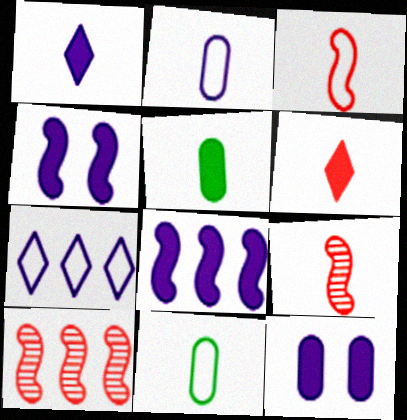[[1, 8, 12], 
[1, 9, 11]]